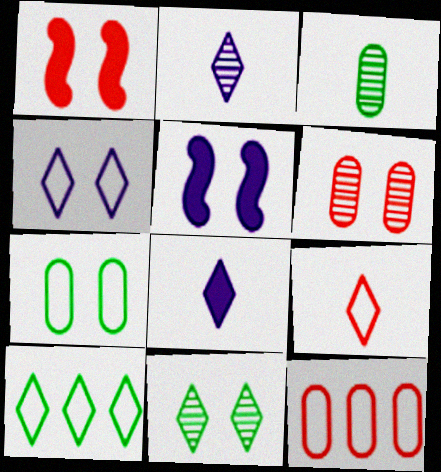[[4, 9, 10]]